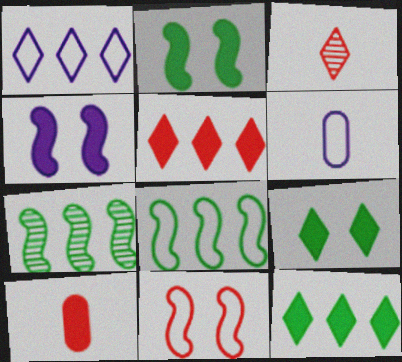[[1, 3, 9], 
[4, 10, 12]]